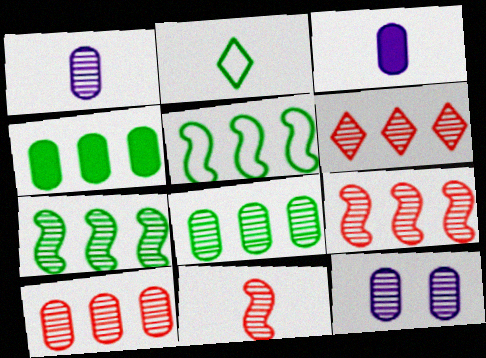[[2, 3, 11], 
[6, 9, 10]]